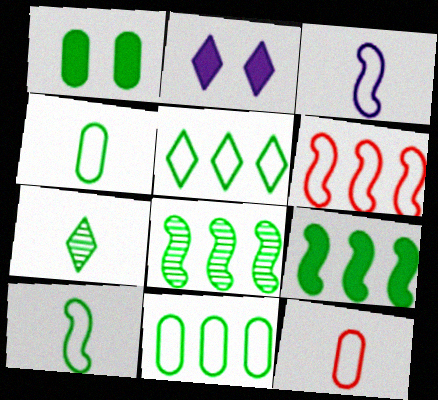[[2, 8, 12]]